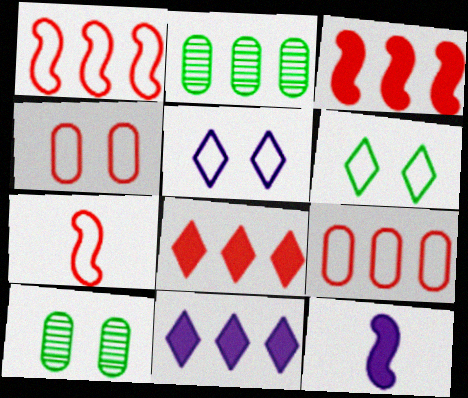[[1, 2, 11], 
[7, 10, 11]]